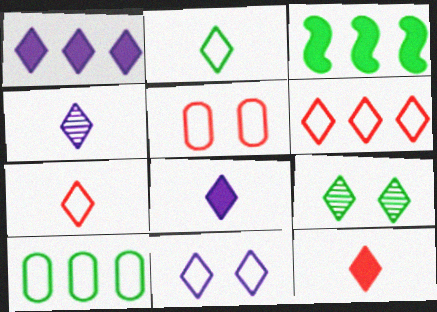[[1, 4, 11], 
[1, 7, 9], 
[2, 4, 12], 
[2, 6, 11], 
[3, 4, 5], 
[6, 8, 9]]